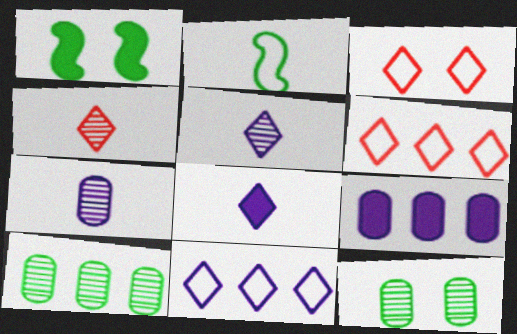[[1, 6, 7]]